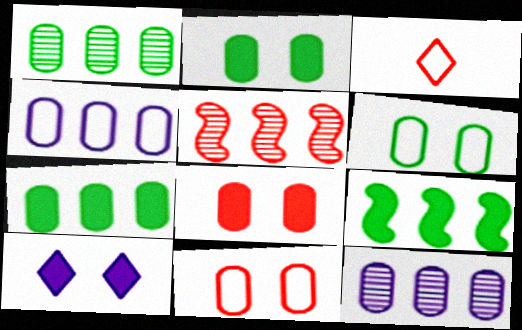[[3, 5, 8]]